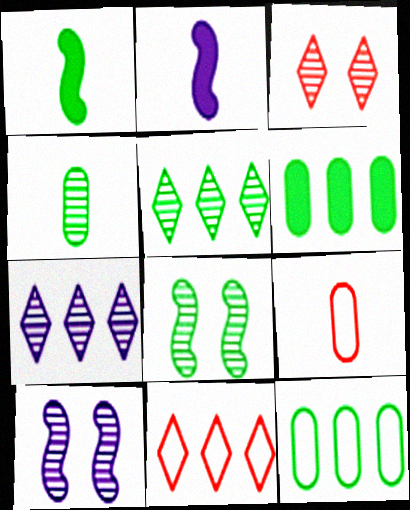[[2, 3, 12], 
[4, 5, 8]]